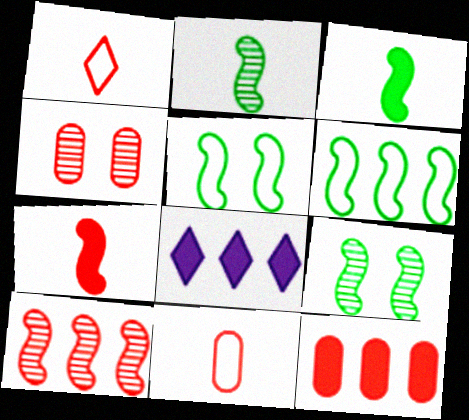[[3, 6, 9], 
[4, 11, 12], 
[8, 9, 11]]